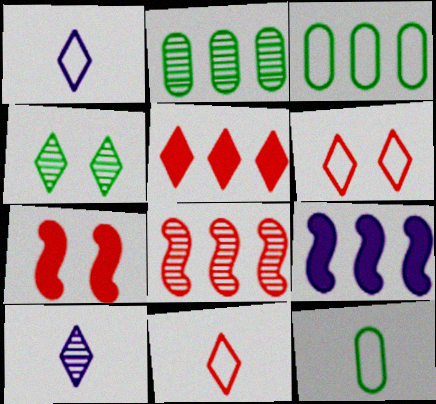[[1, 2, 7], 
[1, 4, 5], 
[3, 7, 10]]